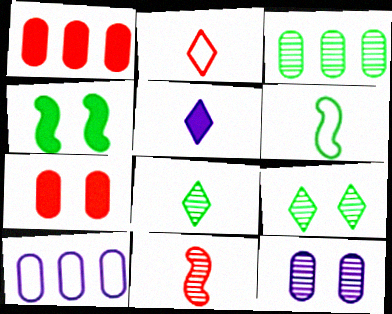[[1, 3, 10], 
[1, 4, 5], 
[2, 5, 8]]